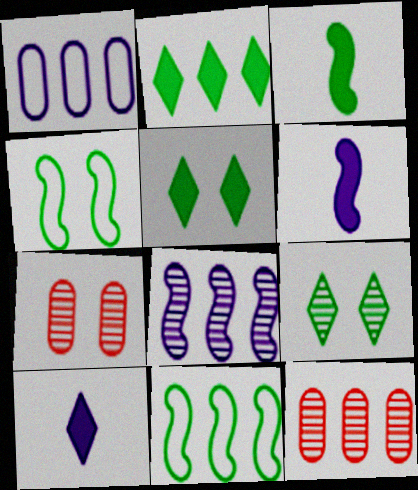[[4, 10, 12], 
[7, 10, 11]]